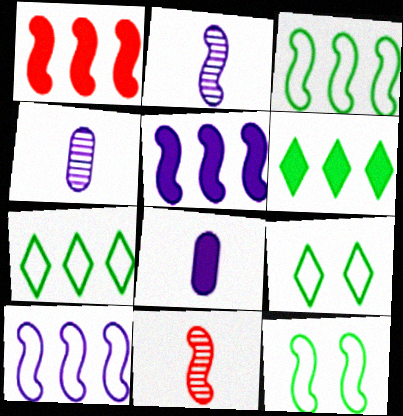[[1, 2, 12], 
[1, 4, 9], 
[5, 11, 12]]